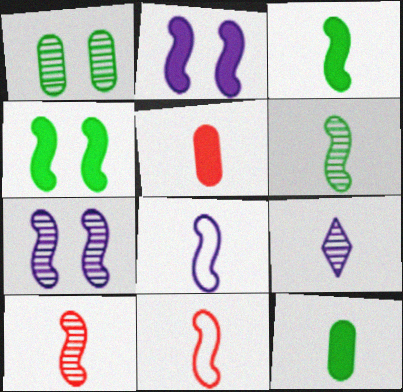[[3, 8, 10], 
[9, 11, 12]]